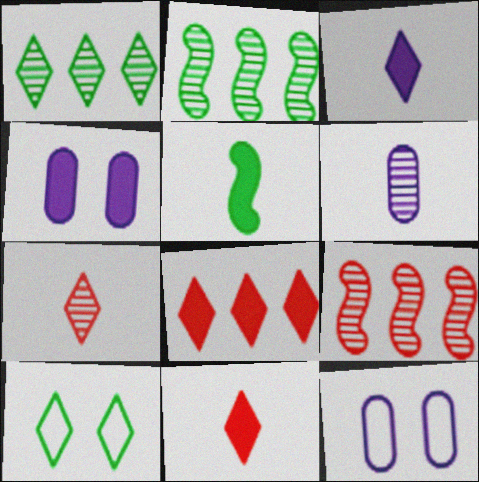[[2, 11, 12], 
[4, 5, 8]]